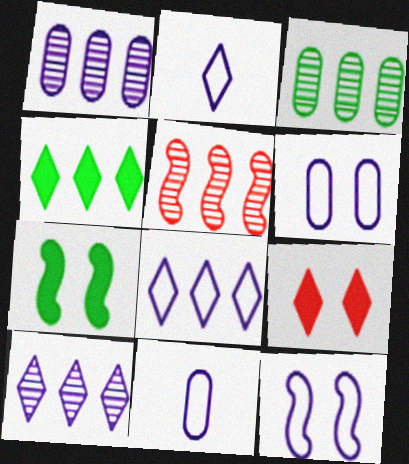[[3, 5, 10], 
[8, 11, 12]]